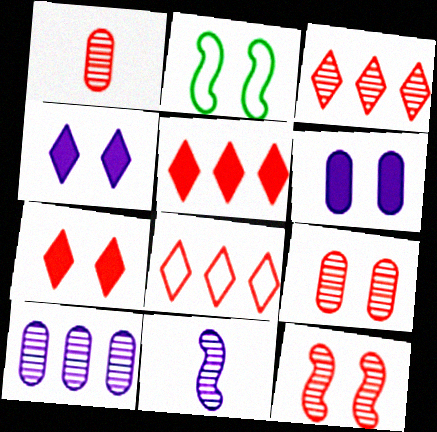[[1, 3, 12], 
[2, 4, 9], 
[3, 5, 8]]